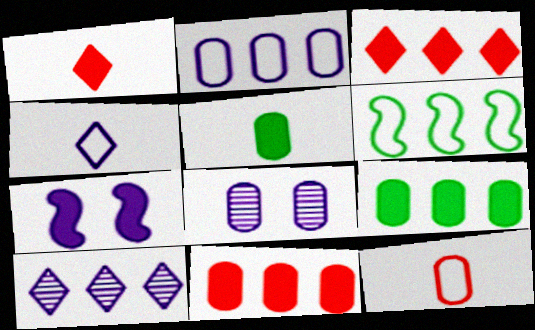[[1, 6, 8], 
[1, 7, 9], 
[3, 5, 7], 
[6, 10, 11], 
[8, 9, 12]]